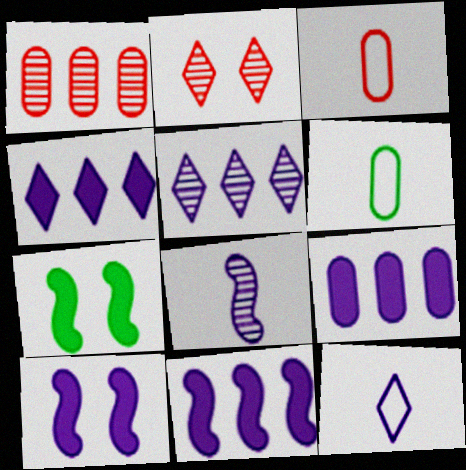[[1, 7, 12], 
[2, 6, 11], 
[3, 5, 7], 
[4, 9, 11]]